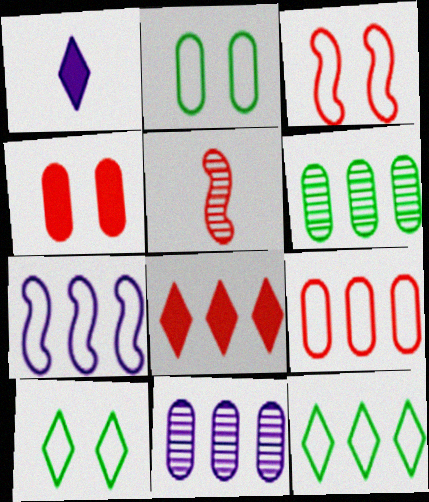[[1, 3, 6], 
[6, 7, 8], 
[7, 9, 12]]